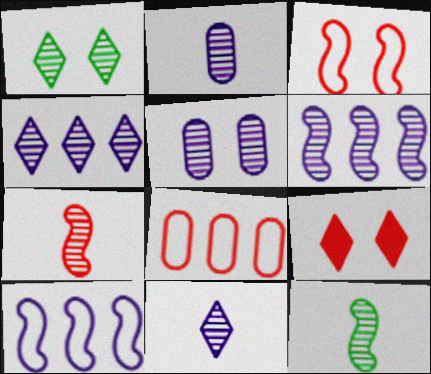[[5, 6, 11], 
[7, 8, 9]]